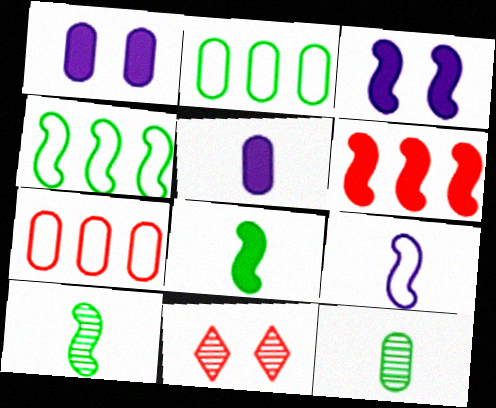[[1, 7, 12], 
[3, 6, 8], 
[4, 5, 11]]